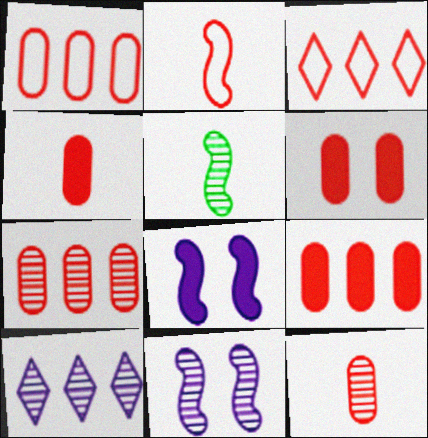[[1, 6, 12], 
[1, 7, 9], 
[4, 6, 9]]